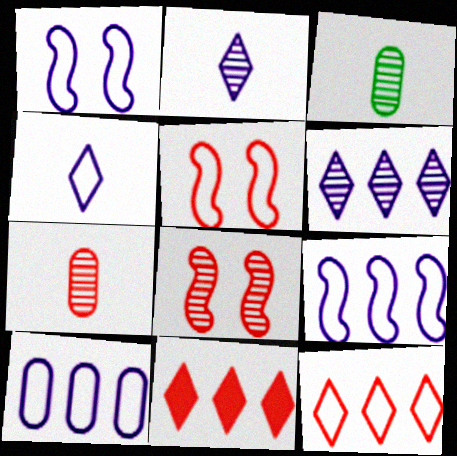[[1, 3, 11], 
[1, 4, 10], 
[3, 6, 8], 
[5, 7, 11]]